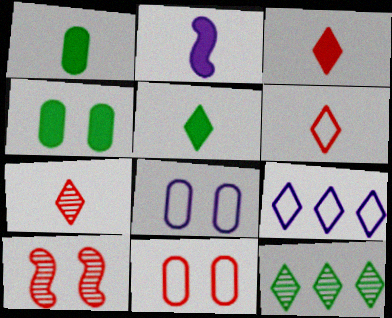[[1, 2, 3], 
[1, 9, 10], 
[2, 11, 12], 
[3, 6, 7]]